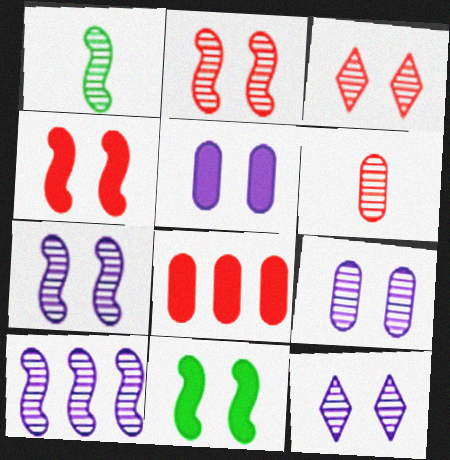[[1, 2, 10], 
[7, 9, 12]]